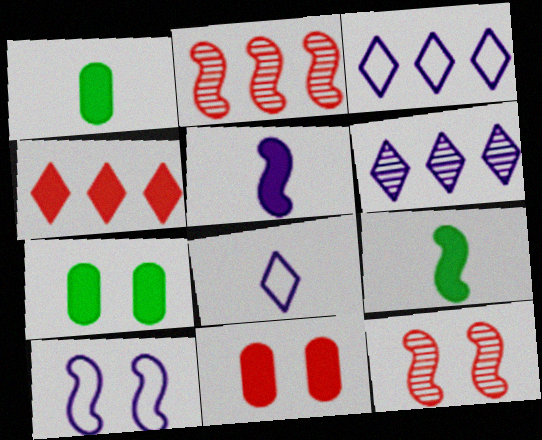[[1, 3, 12], 
[2, 7, 8], 
[2, 9, 10], 
[4, 5, 7]]